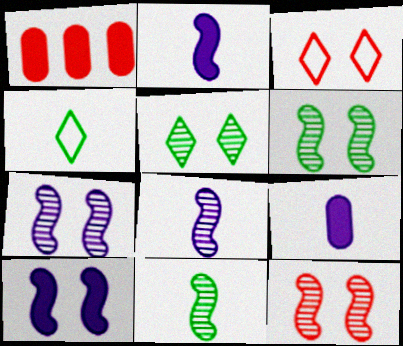[[1, 4, 7], 
[6, 7, 12]]